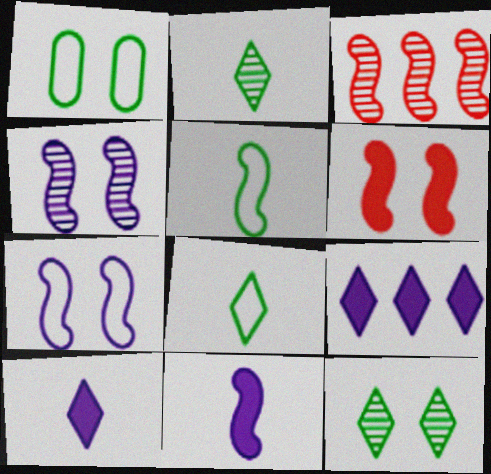[[1, 3, 10]]